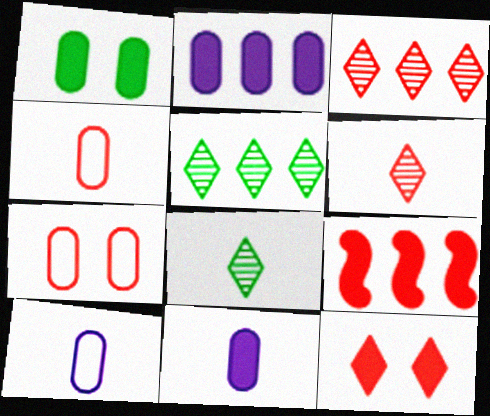[[6, 7, 9]]